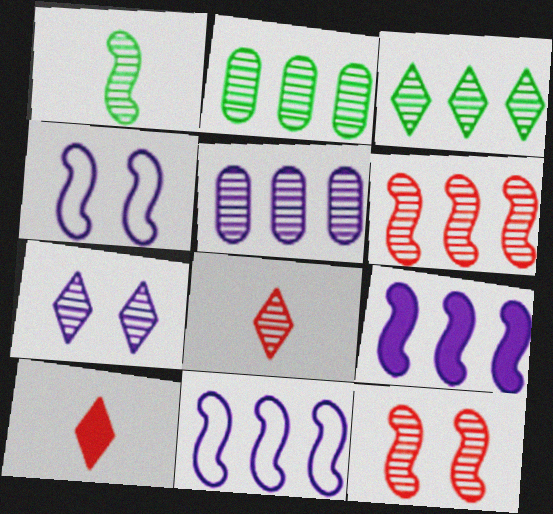[[2, 4, 10], 
[3, 5, 6], 
[3, 7, 8]]